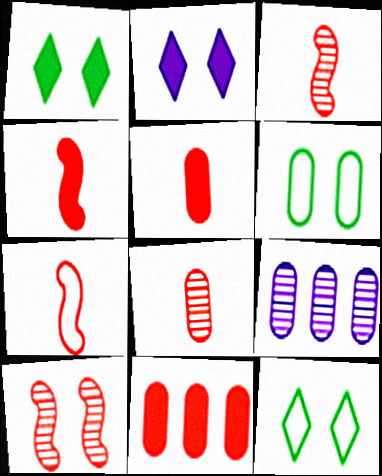[[1, 7, 9], 
[2, 6, 10], 
[3, 4, 7], 
[4, 9, 12], 
[5, 6, 9]]